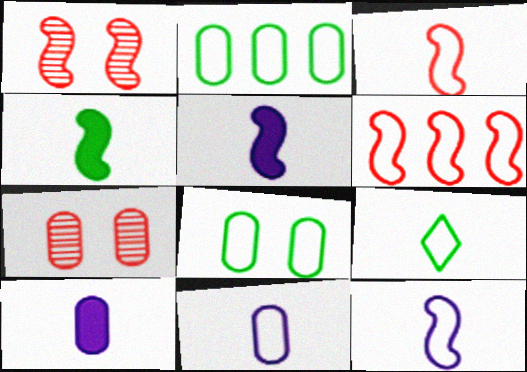[[2, 7, 10], 
[3, 9, 11]]